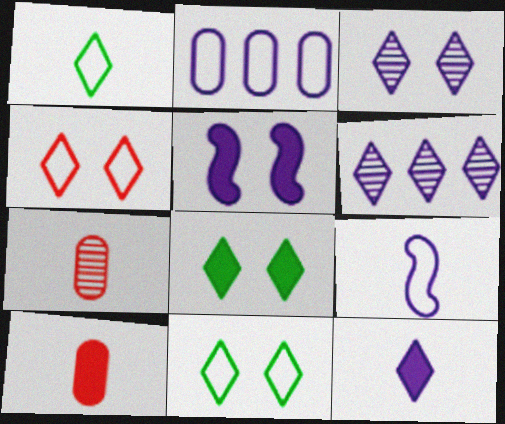[[3, 4, 8]]